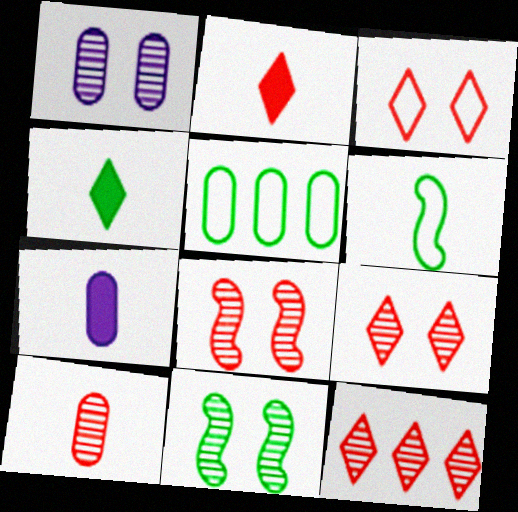[[1, 9, 11], 
[2, 3, 12], 
[4, 5, 11], 
[8, 10, 12]]